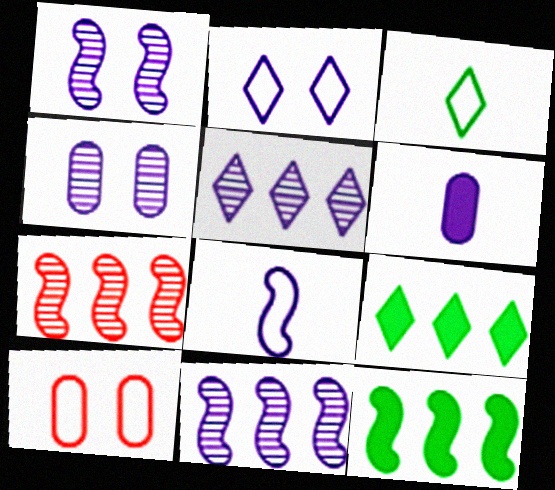[[2, 6, 11]]